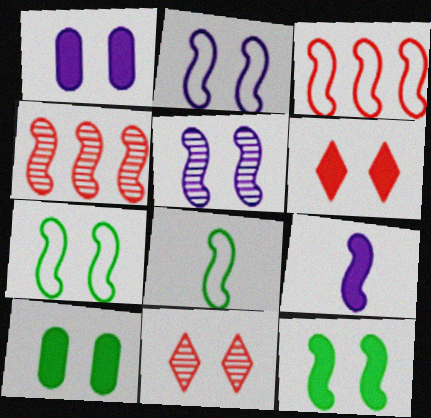[[1, 6, 12], 
[1, 7, 11], 
[2, 3, 8], 
[2, 10, 11], 
[4, 7, 9]]